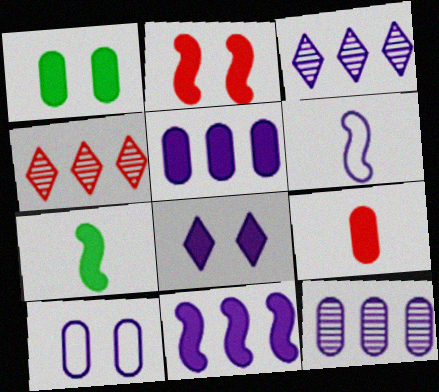[[1, 2, 8], 
[1, 4, 6], 
[1, 5, 9], 
[2, 7, 11], 
[4, 7, 10], 
[6, 8, 12]]